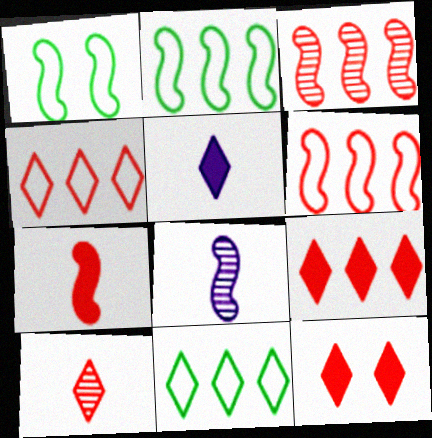[[4, 10, 12]]